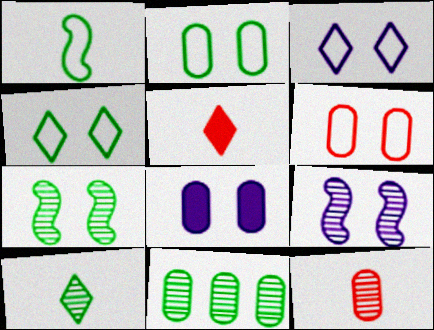[[3, 8, 9], 
[7, 10, 11]]